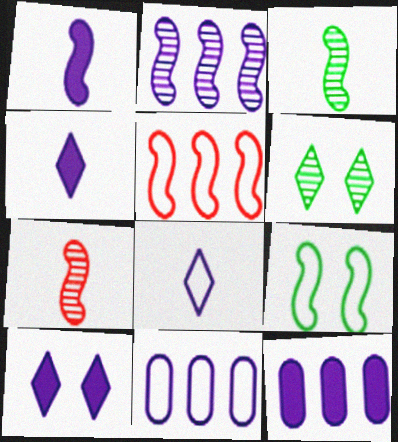[[1, 10, 12]]